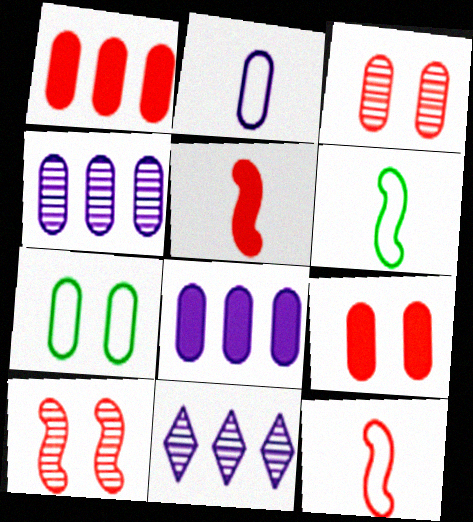[[5, 7, 11], 
[6, 9, 11]]